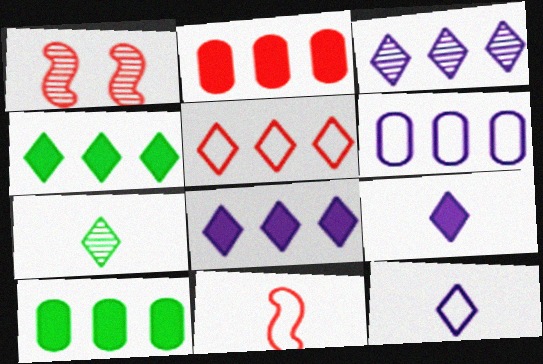[[1, 10, 12], 
[3, 4, 5]]